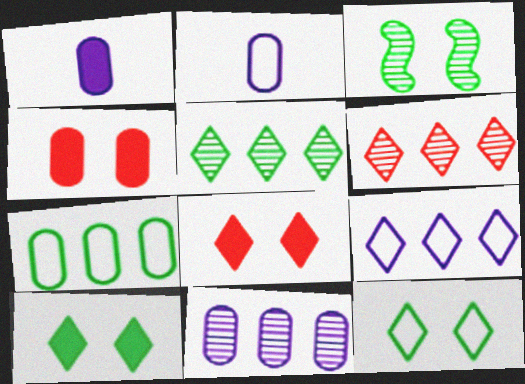[]